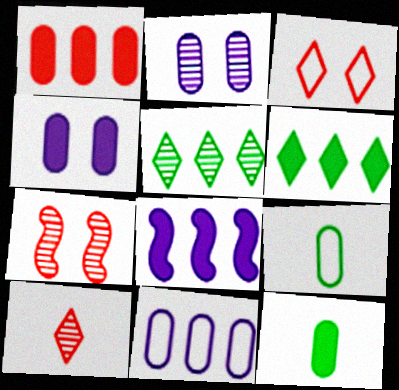[[1, 2, 9], 
[1, 4, 12], 
[1, 6, 8]]